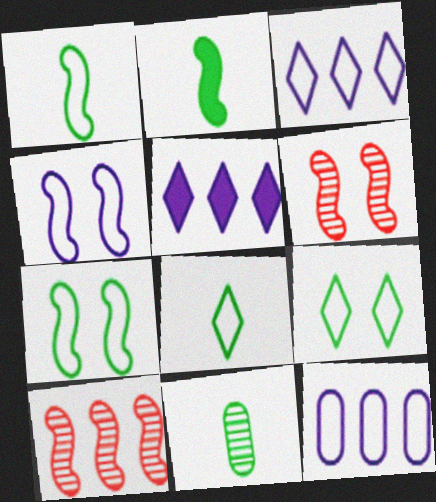[[2, 4, 10], 
[2, 8, 11]]